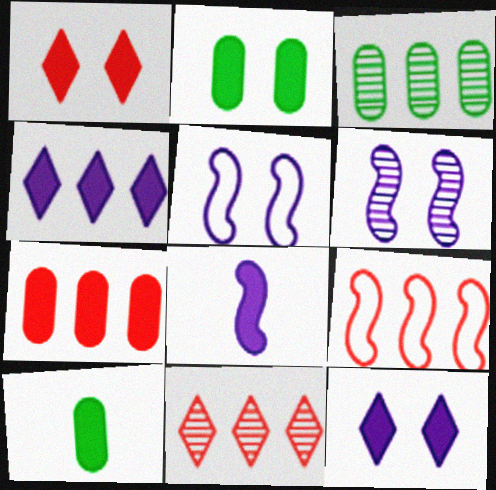[[3, 4, 9], 
[5, 10, 11], 
[7, 9, 11]]